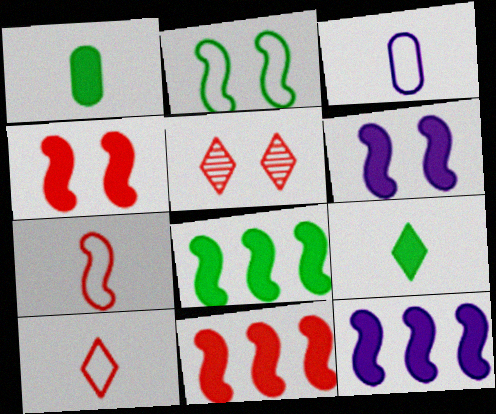[[3, 5, 8], 
[8, 11, 12]]